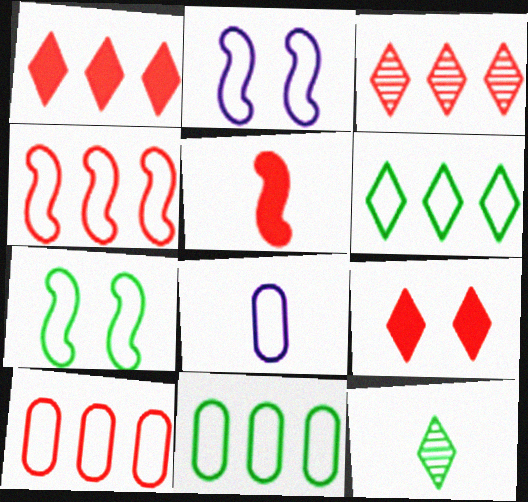[[5, 8, 12]]